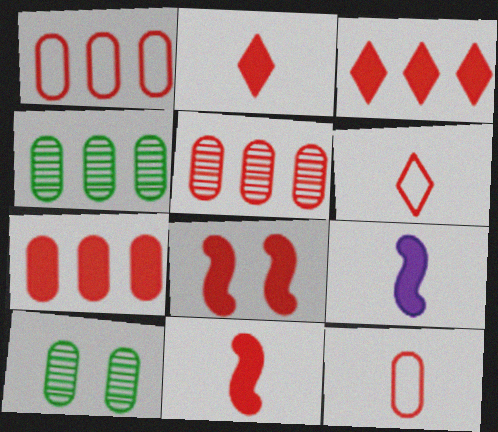[[1, 5, 7], 
[2, 7, 8], 
[5, 6, 8]]